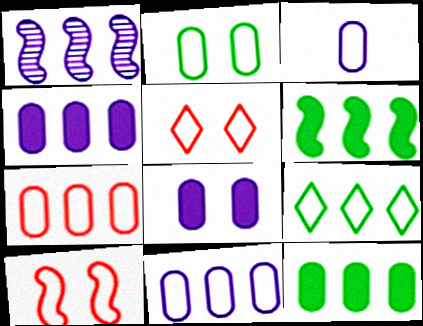[[2, 3, 7], 
[3, 9, 10]]